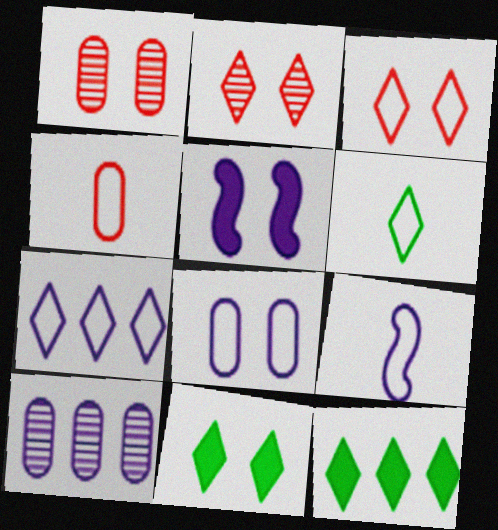[[1, 9, 12], 
[3, 6, 7], 
[4, 6, 9], 
[7, 8, 9]]